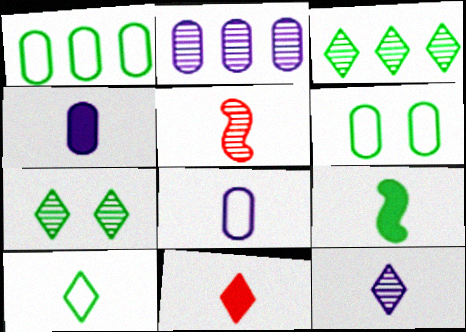[[1, 7, 9], 
[2, 5, 7], 
[3, 6, 9], 
[4, 5, 10], 
[4, 9, 11], 
[10, 11, 12]]